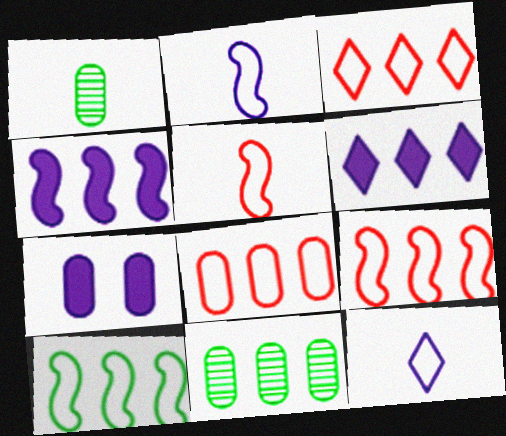[[1, 7, 8], 
[3, 4, 11], 
[3, 8, 9], 
[6, 9, 11]]